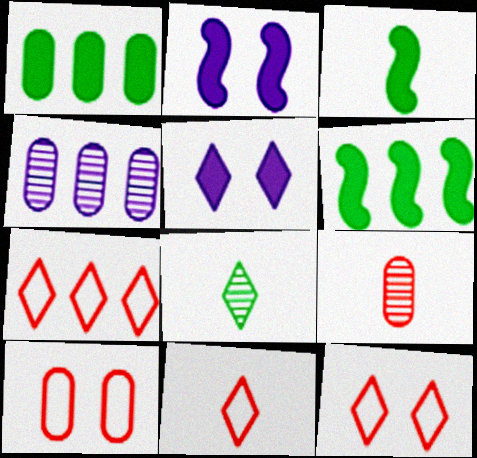[[3, 4, 12], 
[4, 6, 7], 
[5, 7, 8], 
[7, 11, 12]]